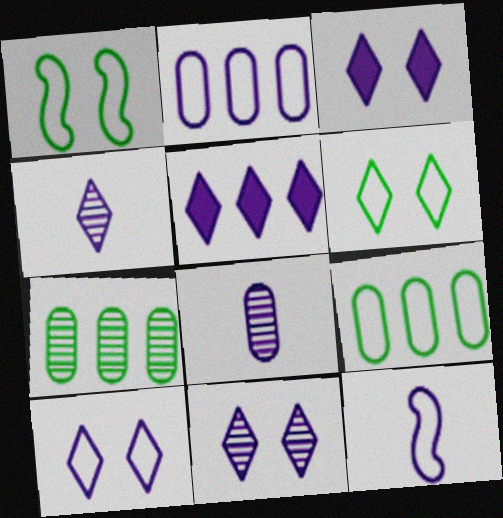[[2, 10, 12], 
[3, 10, 11], 
[4, 5, 10]]